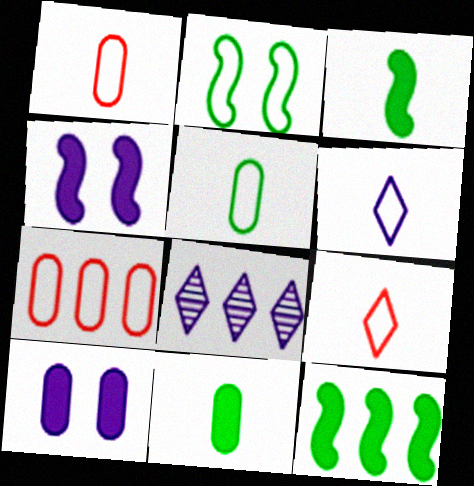[[2, 6, 7], 
[7, 8, 12]]